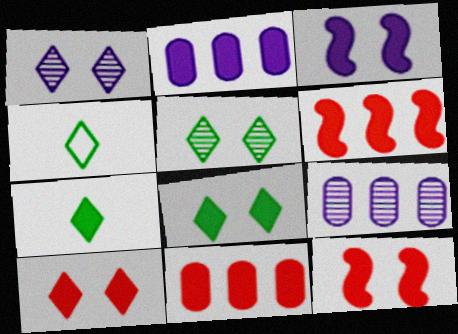[[2, 7, 12], 
[3, 7, 11], 
[4, 9, 12]]